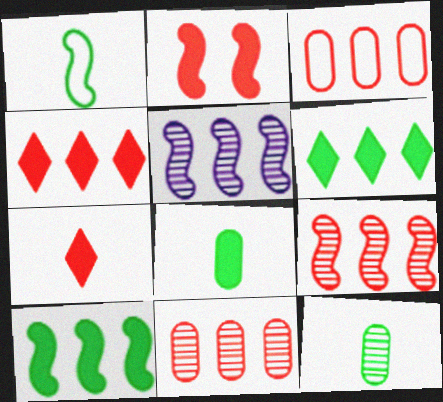[[1, 2, 5], 
[3, 4, 9], 
[3, 5, 6]]